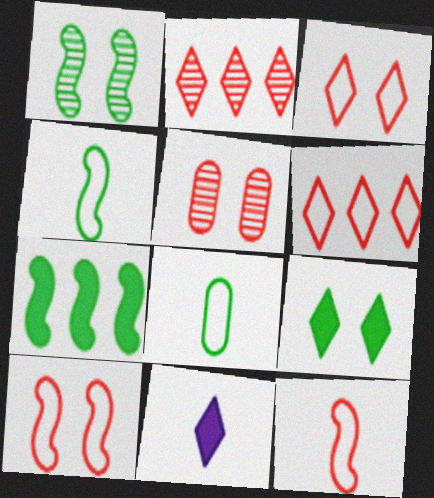[[1, 4, 7]]